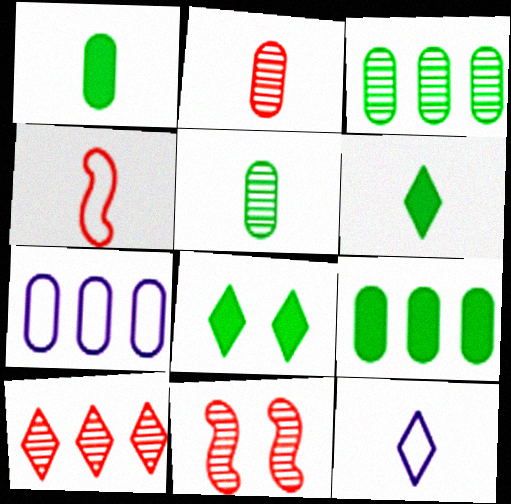[[2, 10, 11], 
[6, 7, 11], 
[8, 10, 12], 
[9, 11, 12]]